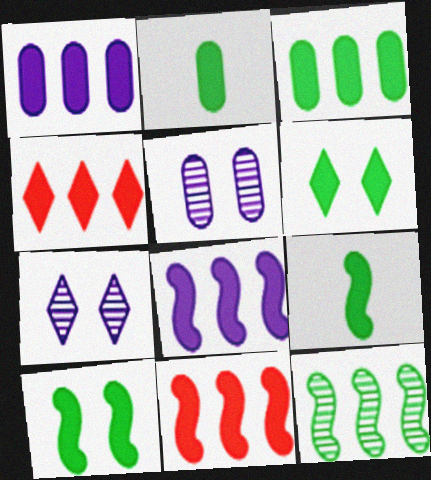[[3, 4, 8], 
[3, 6, 9]]